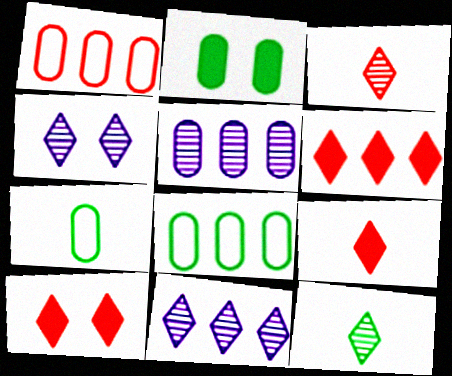[[6, 9, 10]]